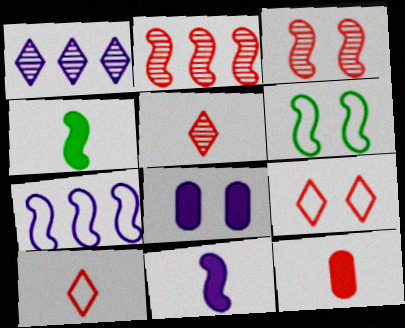[[1, 6, 12], 
[2, 6, 11], 
[2, 9, 12], 
[3, 4, 7]]